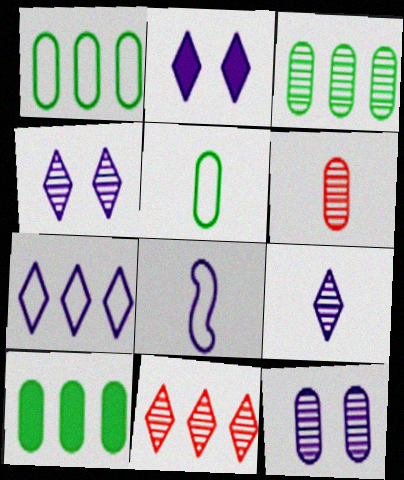[[1, 3, 10], 
[2, 7, 9], 
[3, 6, 12]]